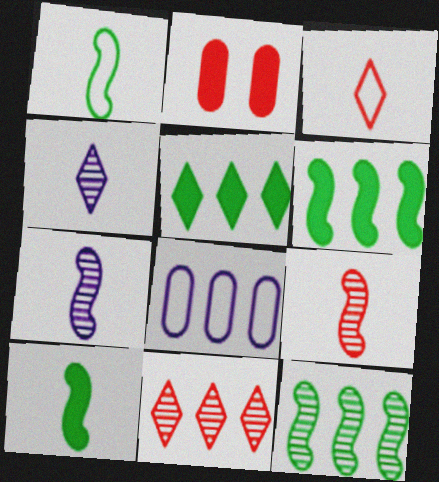[[6, 8, 11]]